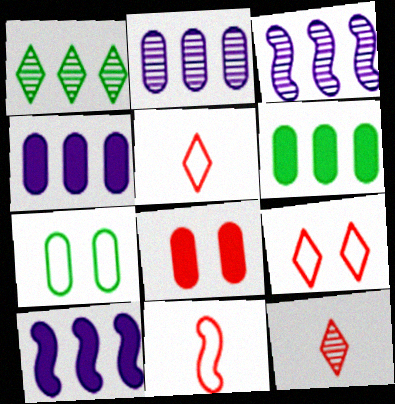[[7, 10, 12]]